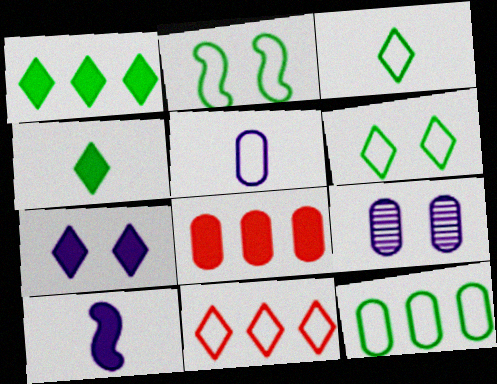[[2, 3, 12], 
[2, 5, 11]]